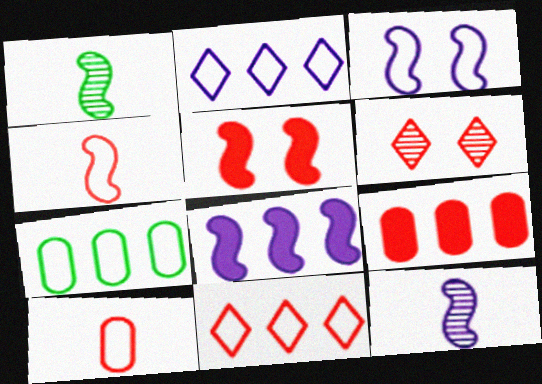[[3, 8, 12], 
[4, 6, 9]]